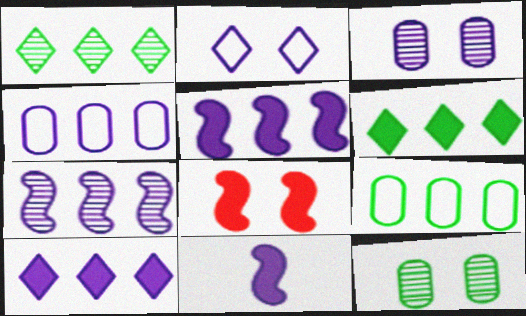[[2, 8, 12], 
[4, 7, 10]]